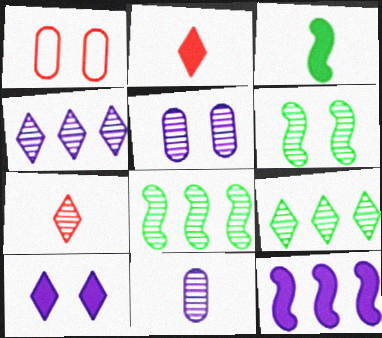[[1, 3, 4], 
[1, 6, 10], 
[5, 7, 8]]